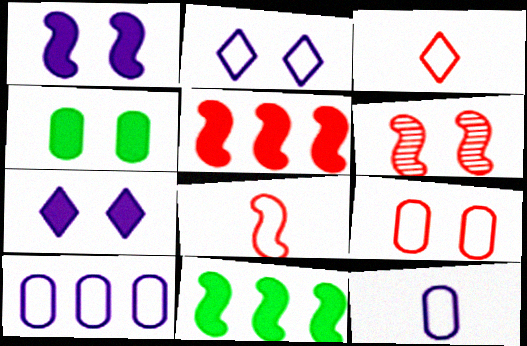[[2, 4, 6], 
[5, 6, 8]]